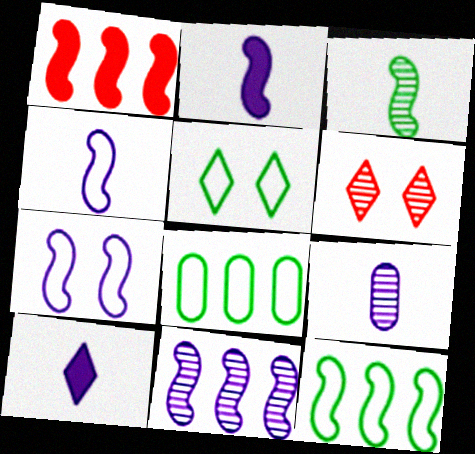[[1, 3, 7], 
[1, 5, 9], 
[1, 11, 12], 
[2, 6, 8], 
[2, 7, 11], 
[4, 9, 10]]